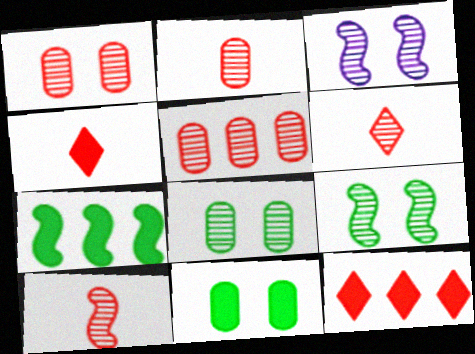[[1, 2, 5], 
[2, 6, 10]]